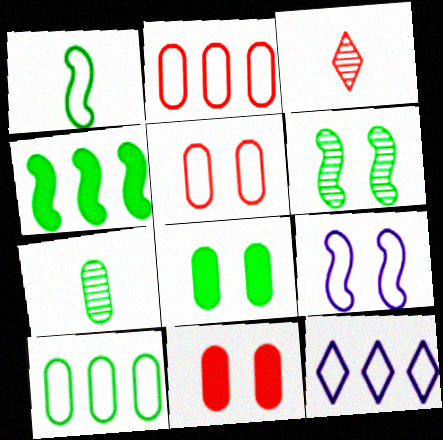[[1, 4, 6], 
[1, 5, 12], 
[7, 8, 10]]